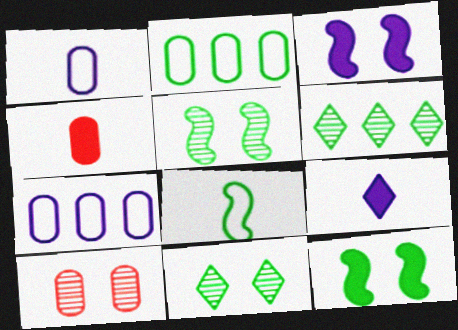[]